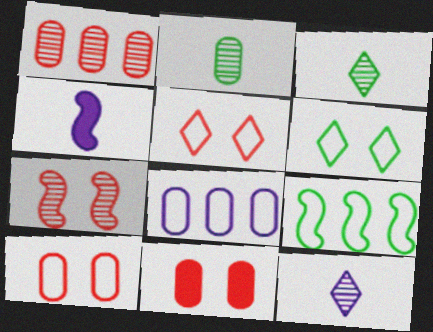[[1, 4, 6], 
[2, 8, 11], 
[4, 7, 9], 
[5, 7, 11], 
[9, 11, 12]]